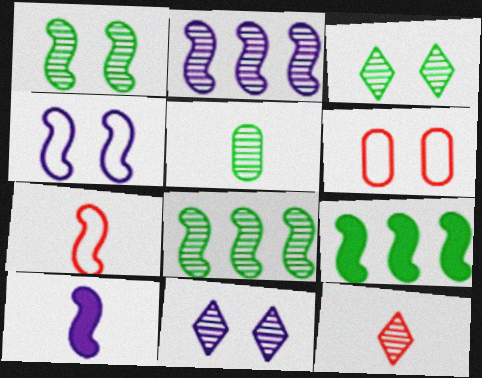[[2, 4, 10], 
[3, 5, 8]]